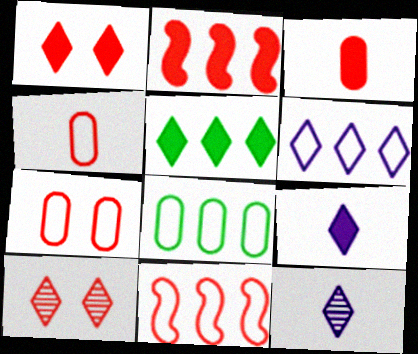[[1, 2, 3], 
[1, 5, 9], 
[2, 4, 10], 
[3, 10, 11], 
[6, 8, 11]]